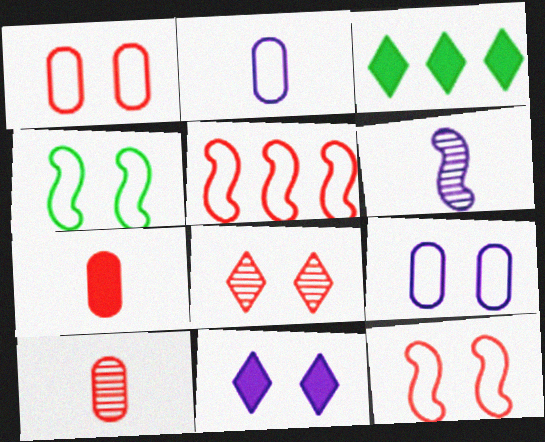[[1, 3, 6], 
[5, 7, 8]]